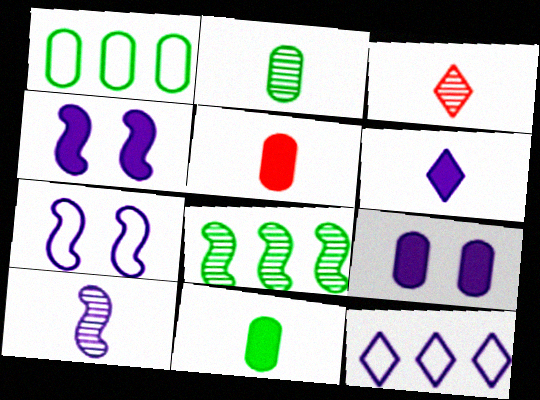[[1, 3, 4], 
[2, 3, 10], 
[9, 10, 12]]